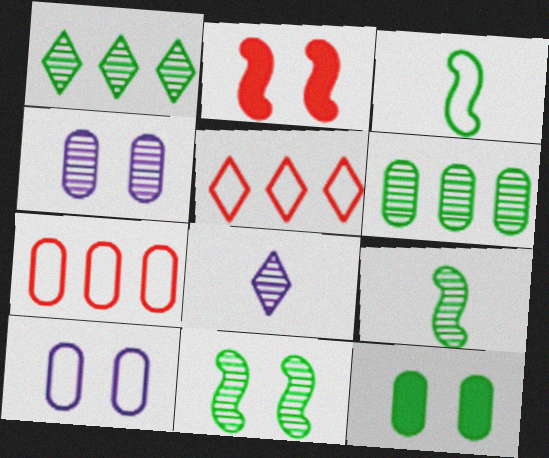[[1, 3, 12], 
[3, 5, 10]]